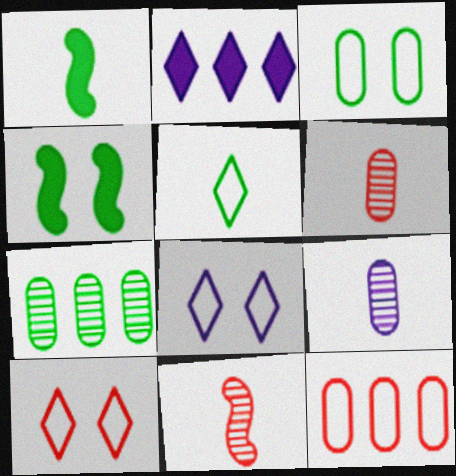[[2, 3, 11], 
[4, 5, 7]]